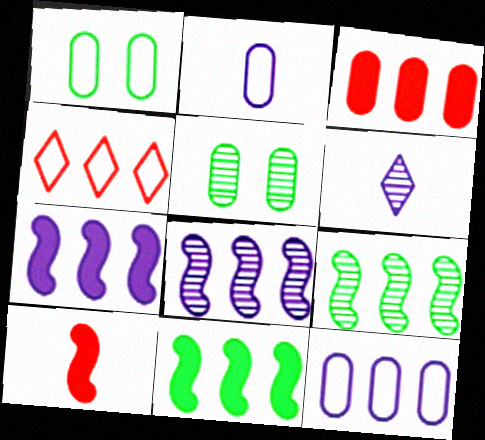[[2, 3, 5]]